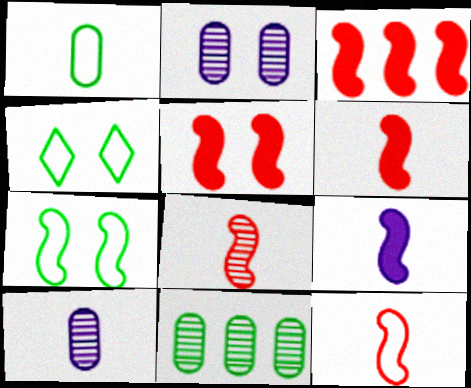[[2, 4, 5], 
[3, 4, 10], 
[3, 5, 6], 
[6, 8, 12]]